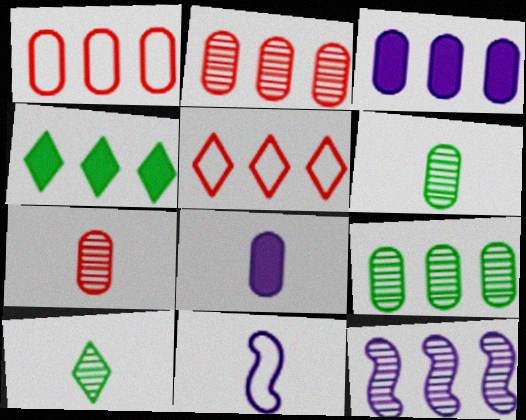[[1, 3, 9], 
[1, 4, 12]]